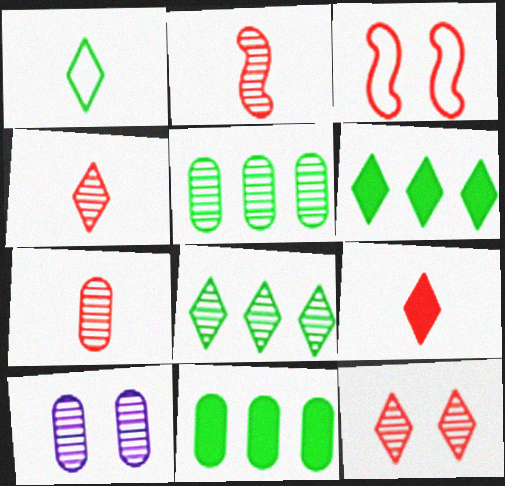[[2, 4, 7], 
[2, 8, 10], 
[5, 7, 10]]